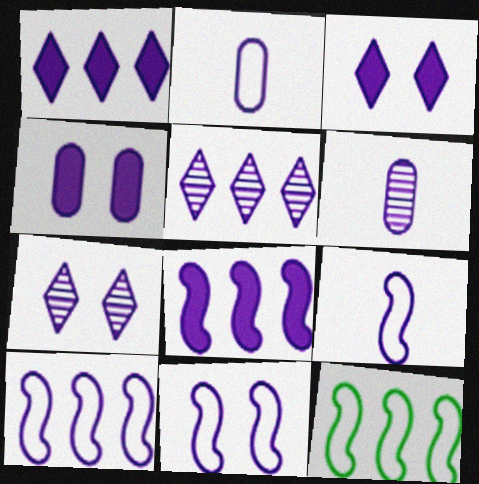[[1, 6, 11], 
[2, 7, 8], 
[3, 6, 10], 
[4, 5, 9], 
[4, 7, 11], 
[9, 10, 11]]